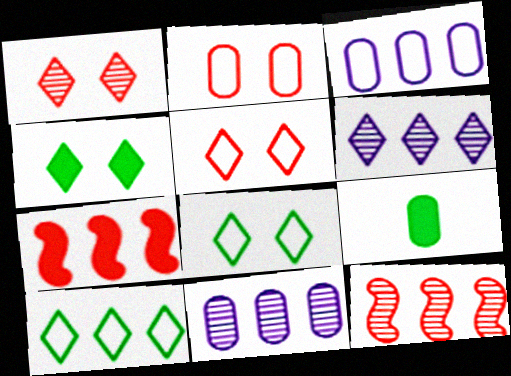[[2, 9, 11], 
[7, 10, 11]]